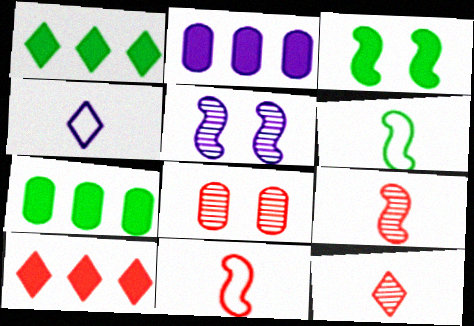[[2, 4, 5], 
[8, 10, 11]]